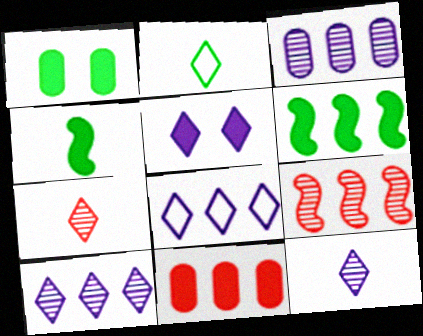[[4, 5, 11], 
[5, 8, 12]]